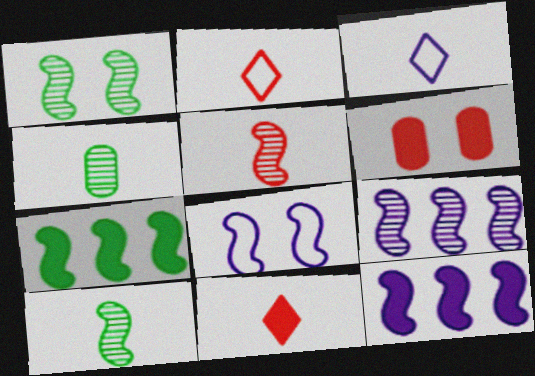[[1, 5, 9], 
[5, 7, 8]]